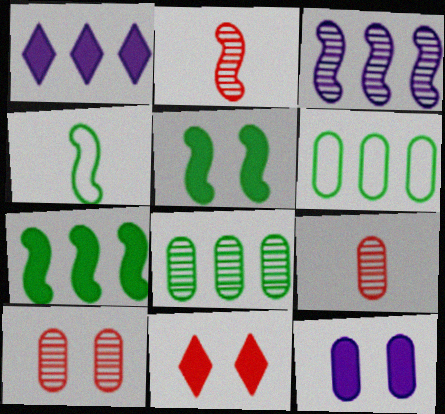[[1, 4, 10], 
[5, 11, 12], 
[6, 9, 12]]